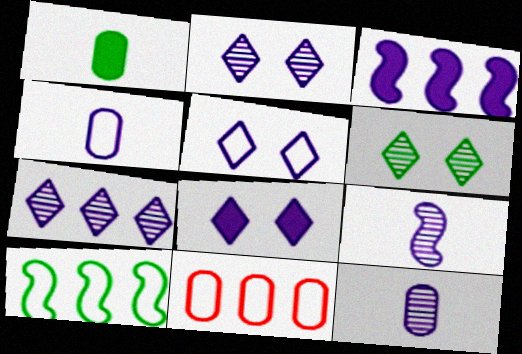[[1, 6, 10], 
[2, 3, 4], 
[2, 5, 8], 
[3, 5, 12]]